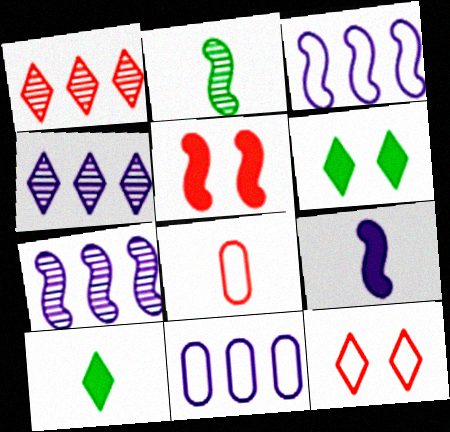[[1, 5, 8], 
[2, 3, 5], 
[4, 10, 12], 
[6, 7, 8]]